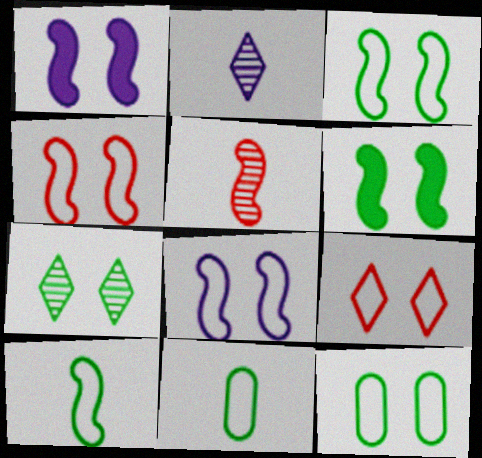[[3, 4, 8], 
[6, 7, 12], 
[8, 9, 12]]